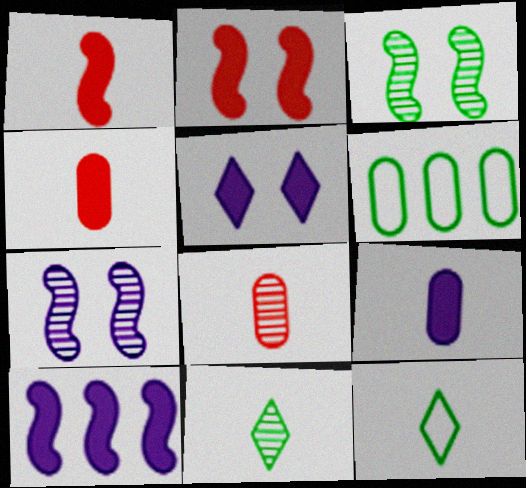[[5, 9, 10]]